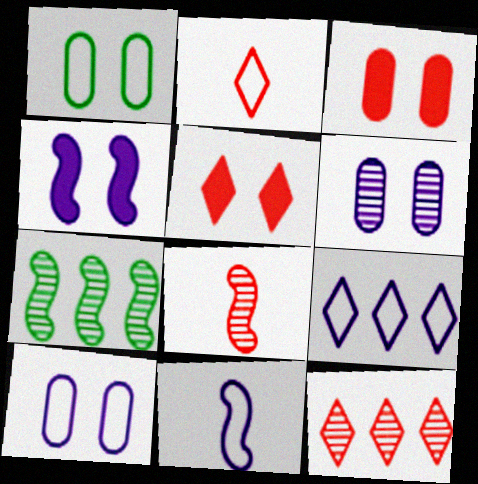[[1, 3, 6], 
[2, 5, 12], 
[9, 10, 11]]